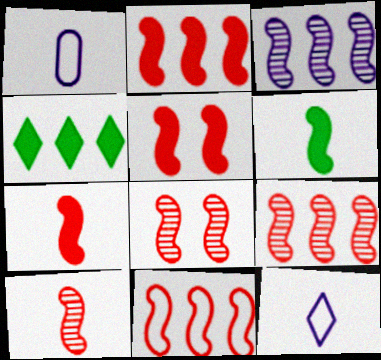[[1, 4, 8], 
[2, 5, 7], 
[2, 9, 11], 
[5, 10, 11], 
[7, 8, 11], 
[8, 9, 10]]